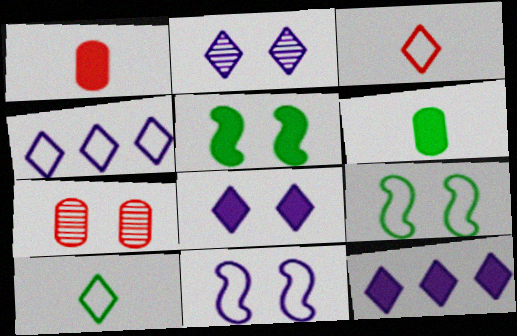[[1, 5, 12], 
[7, 8, 9]]